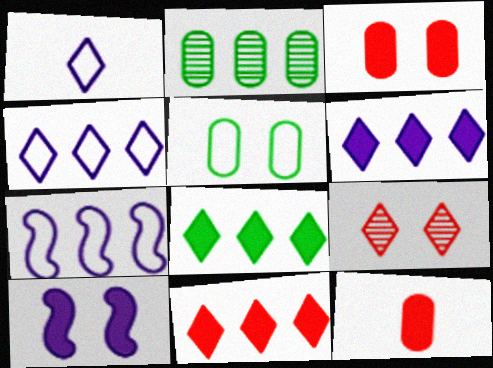[[1, 8, 9], 
[2, 7, 11], 
[5, 9, 10], 
[6, 8, 11], 
[8, 10, 12]]